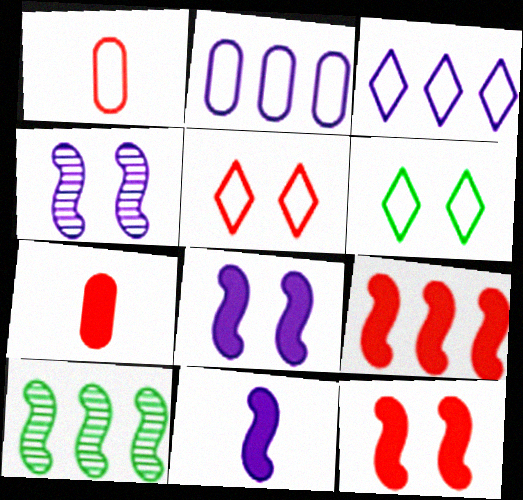[]